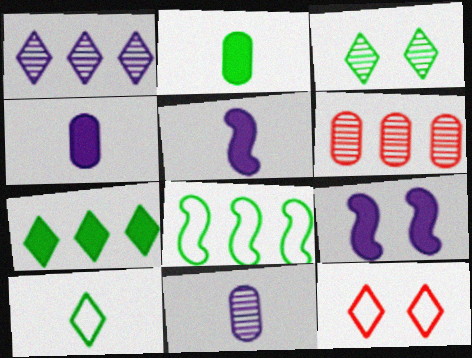[[2, 3, 8], 
[3, 7, 10], 
[6, 9, 10]]